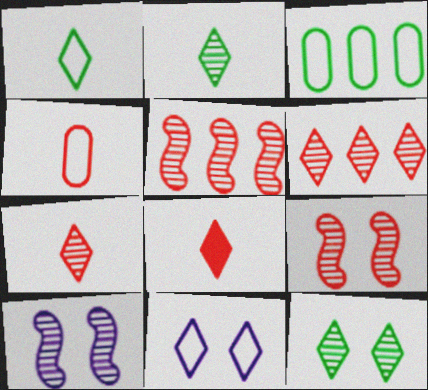[[3, 8, 10]]